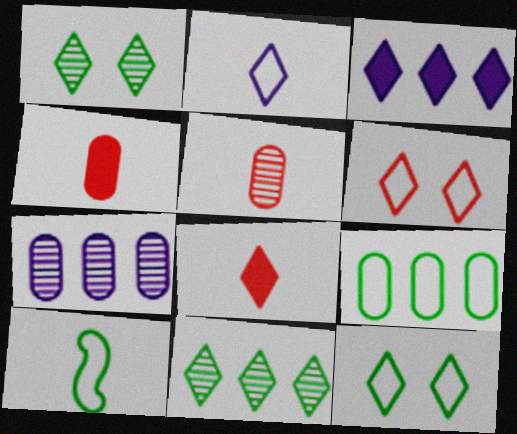[[9, 10, 12]]